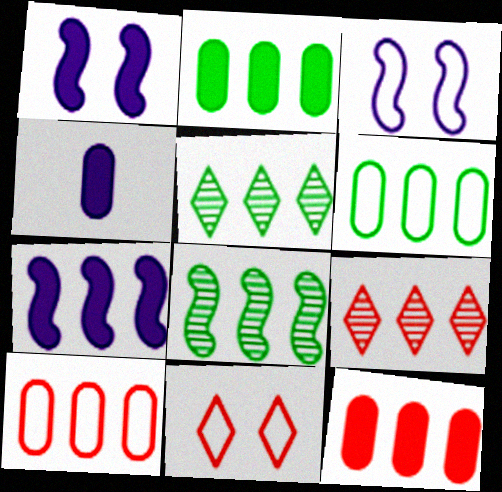[[4, 8, 11], 
[5, 7, 10], 
[6, 7, 9]]